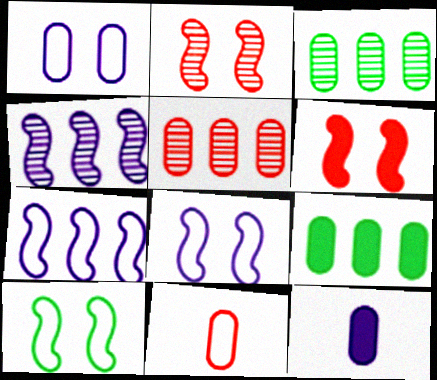[]